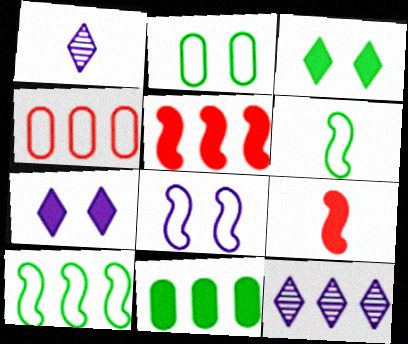[[1, 2, 5], 
[2, 9, 12], 
[7, 9, 11]]